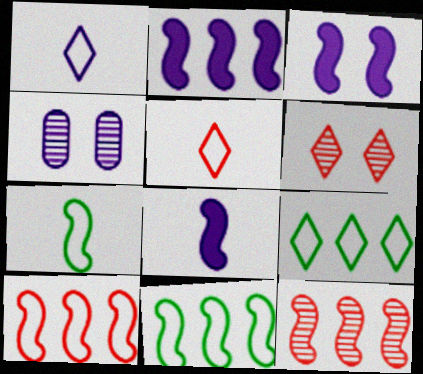[[1, 2, 4], 
[2, 3, 8], 
[2, 11, 12], 
[3, 7, 12]]